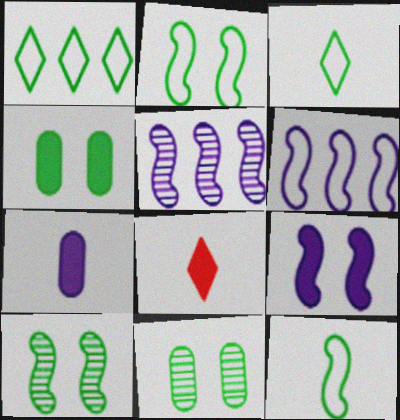[[6, 8, 11]]